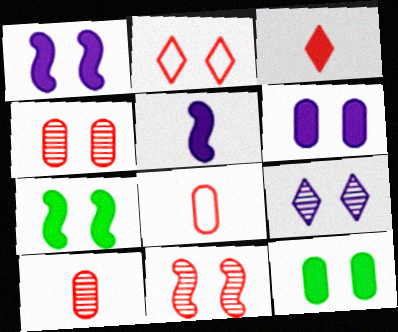[]